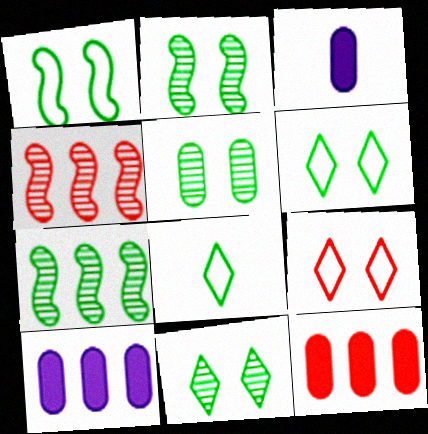[[2, 5, 11], 
[3, 4, 6], 
[3, 7, 9]]